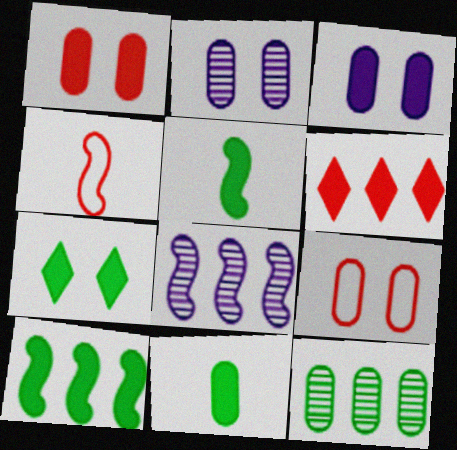[[3, 5, 6], 
[7, 10, 11]]